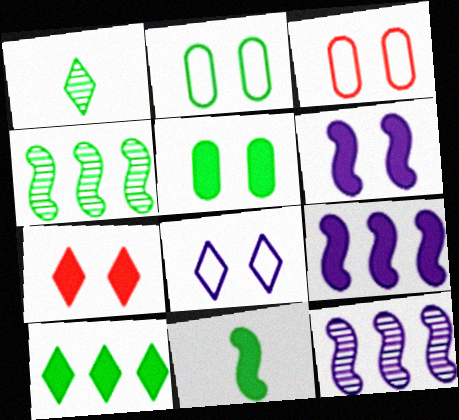[[1, 3, 9], 
[5, 6, 7], 
[5, 10, 11]]